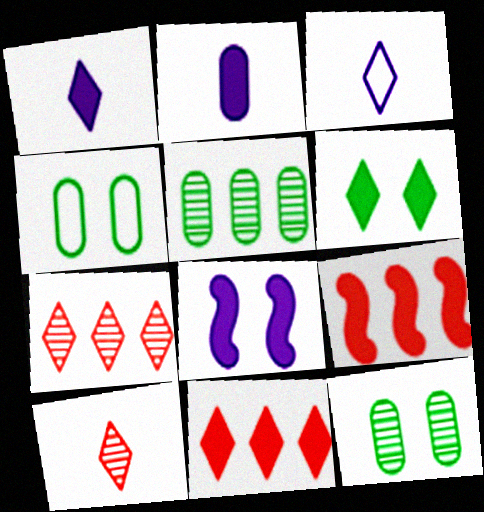[[1, 6, 11], 
[2, 6, 9], 
[3, 6, 7], 
[3, 9, 12]]